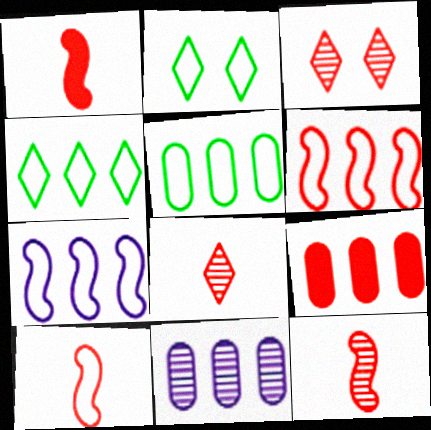[[1, 2, 11], 
[1, 10, 12], 
[3, 9, 10], 
[5, 9, 11]]